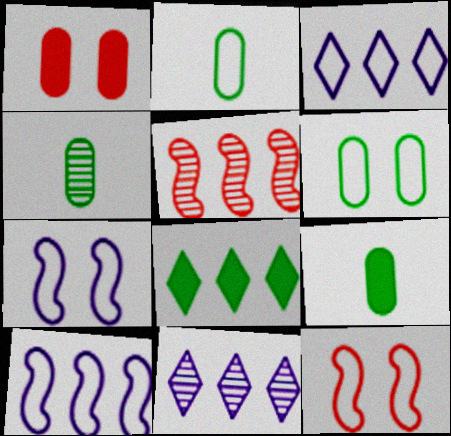[[2, 3, 12], 
[2, 4, 9], 
[9, 11, 12]]